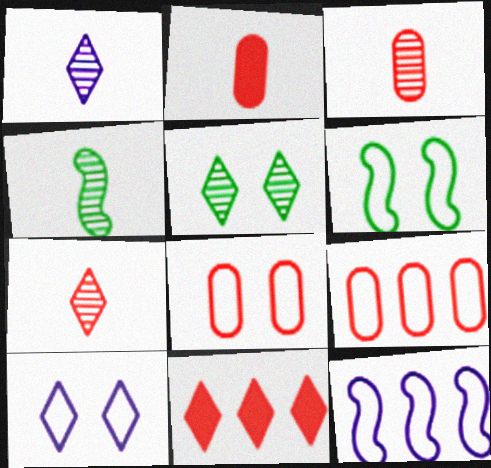[[1, 3, 4], 
[2, 5, 12], 
[6, 8, 10]]